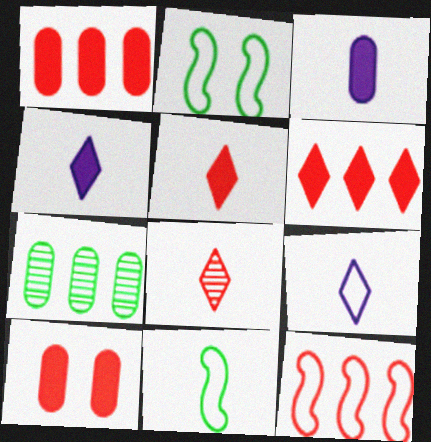[[3, 8, 11], 
[8, 10, 12]]